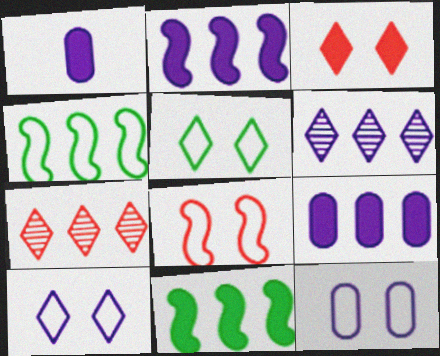[[1, 3, 11], 
[4, 7, 9], 
[5, 8, 12]]